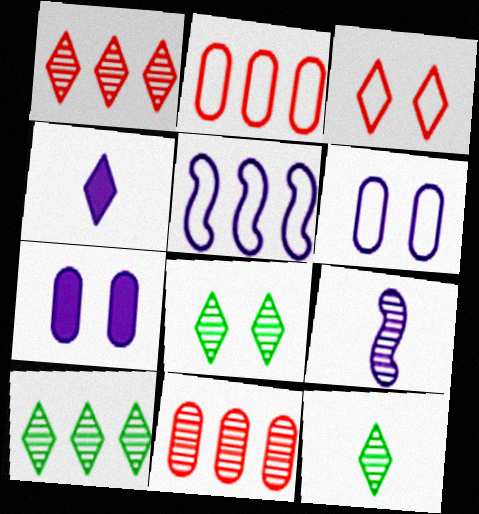[[3, 4, 10], 
[8, 9, 11], 
[8, 10, 12]]